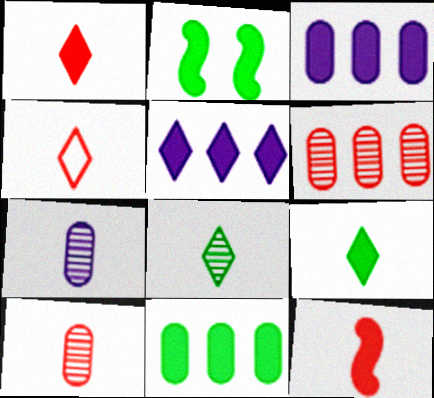[[1, 2, 3], 
[2, 9, 11], 
[4, 10, 12]]